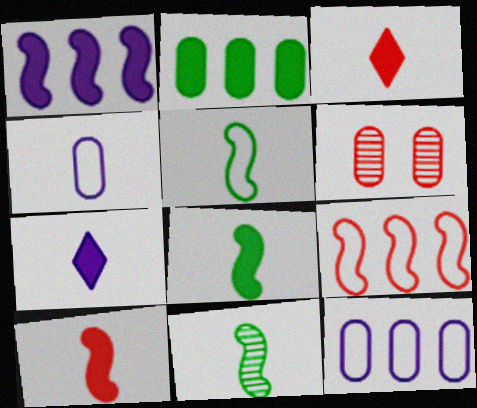[[2, 4, 6], 
[3, 4, 11], 
[3, 6, 9], 
[5, 8, 11]]